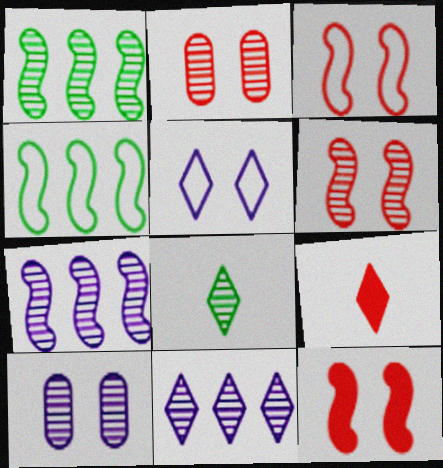[[2, 7, 8], 
[3, 6, 12], 
[4, 9, 10]]